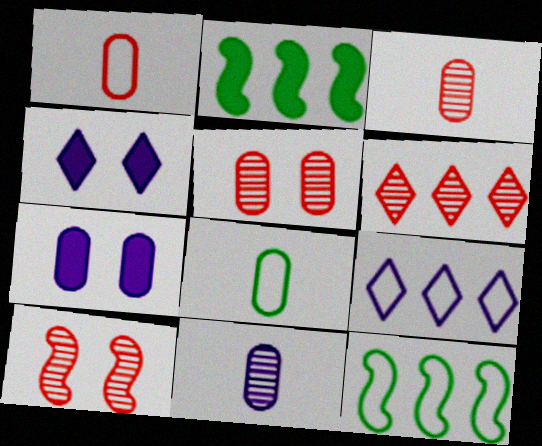[[3, 4, 12], 
[3, 6, 10]]